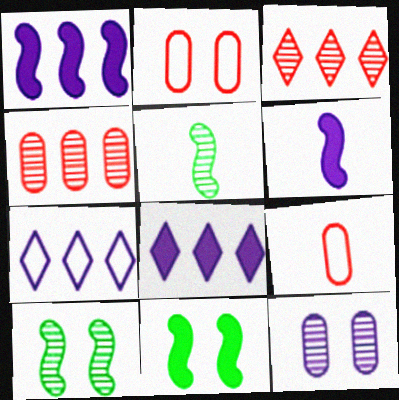[[2, 5, 8], 
[3, 5, 12], 
[6, 7, 12], 
[8, 9, 10]]